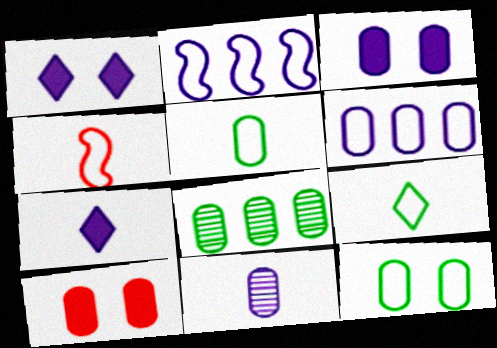[[1, 2, 11], 
[1, 4, 8], 
[3, 6, 11]]